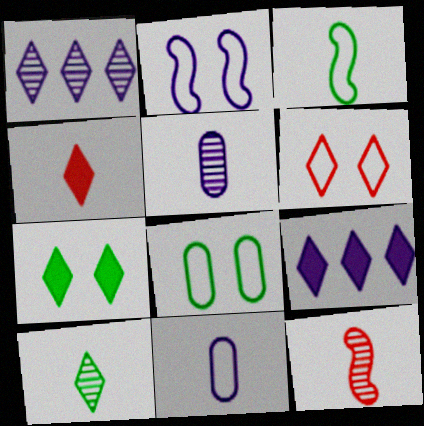[[2, 5, 9], 
[2, 6, 8], 
[3, 4, 5], 
[4, 7, 9], 
[5, 10, 12], 
[6, 9, 10], 
[8, 9, 12]]